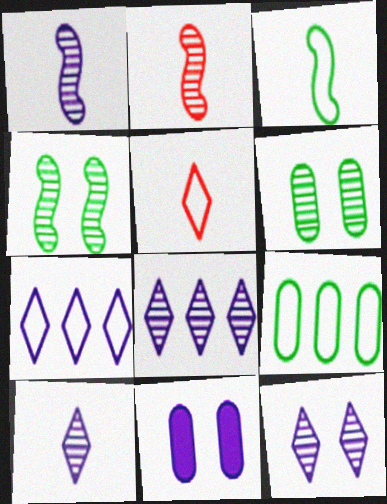[[1, 7, 11], 
[2, 6, 8], 
[8, 10, 12]]